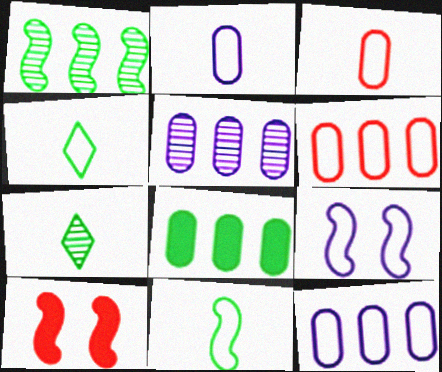[[4, 5, 10], 
[4, 6, 9], 
[5, 6, 8], 
[7, 10, 12]]